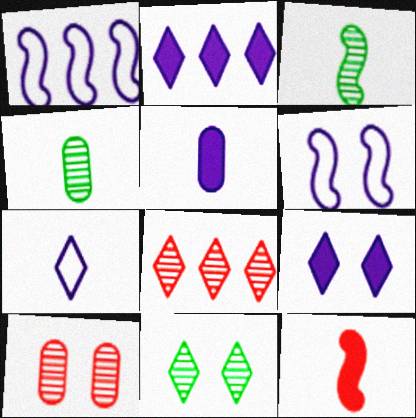[[4, 7, 12]]